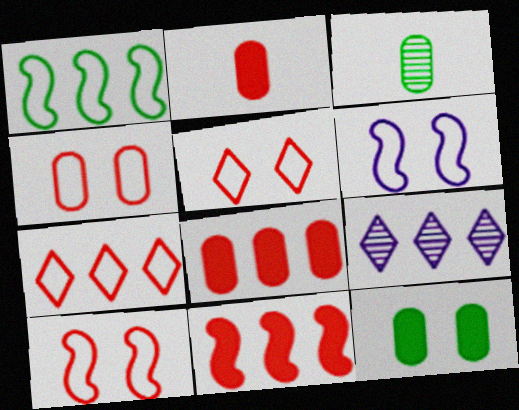[[1, 8, 9], 
[4, 5, 10]]